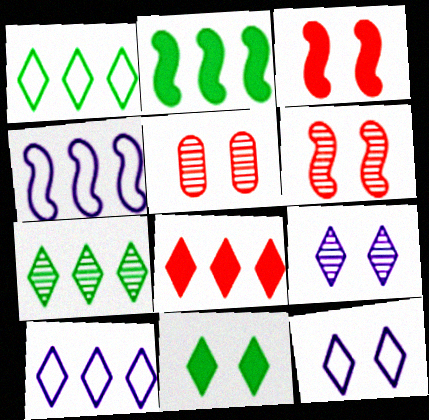[[7, 8, 10]]